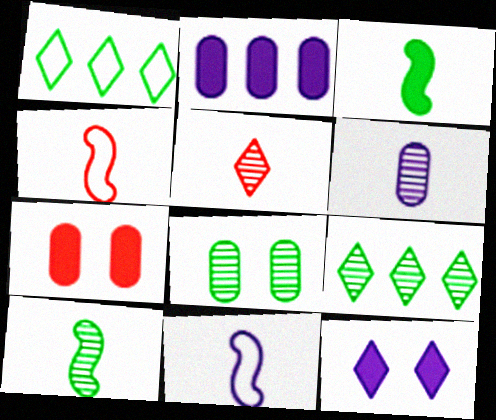[[1, 3, 8], 
[1, 5, 12], 
[5, 6, 10], 
[7, 9, 11], 
[8, 9, 10]]